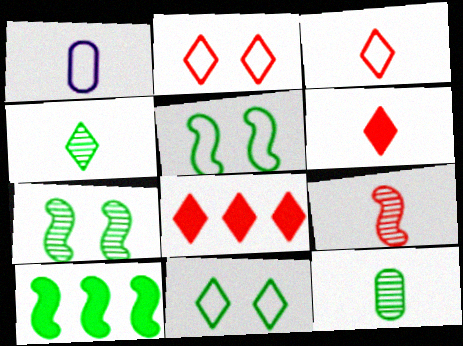[[1, 7, 8], 
[10, 11, 12]]